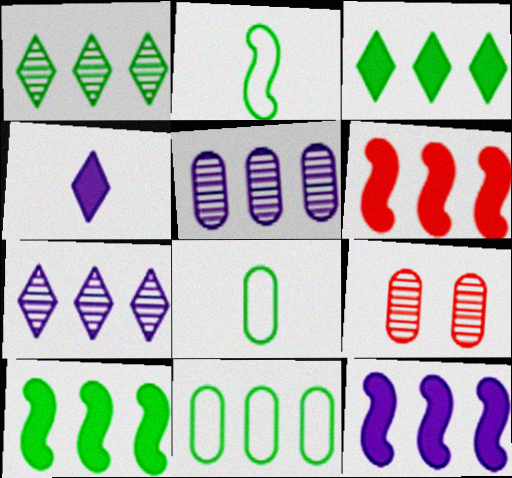[[1, 10, 11], 
[6, 7, 11], 
[6, 10, 12]]